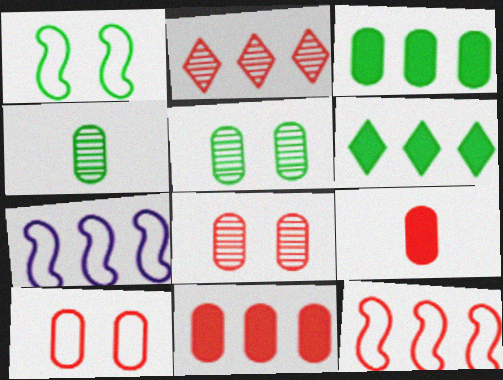[[1, 4, 6], 
[2, 3, 7], 
[2, 11, 12]]